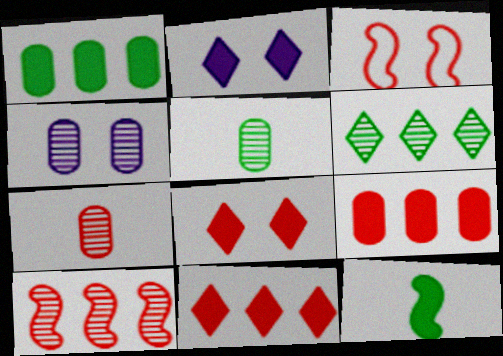[[2, 9, 12], 
[3, 7, 11]]